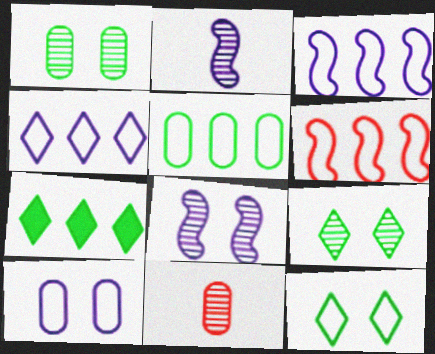[[4, 5, 6]]